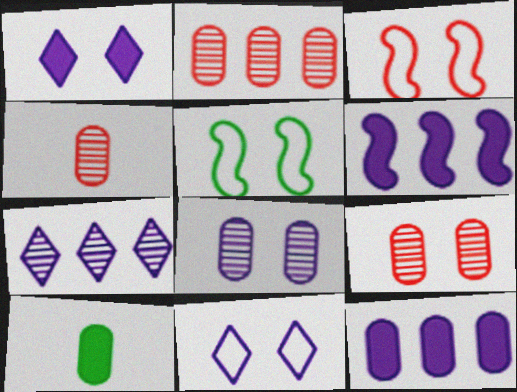[[1, 5, 9], 
[2, 4, 9], 
[3, 7, 10]]